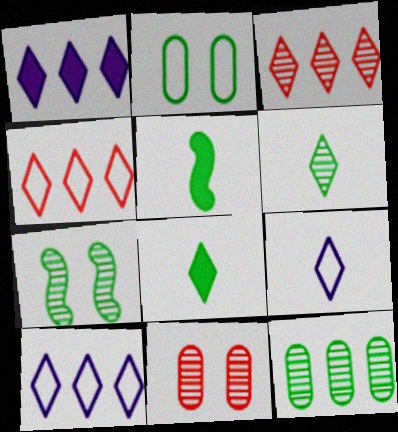[[5, 10, 11], 
[6, 7, 12]]